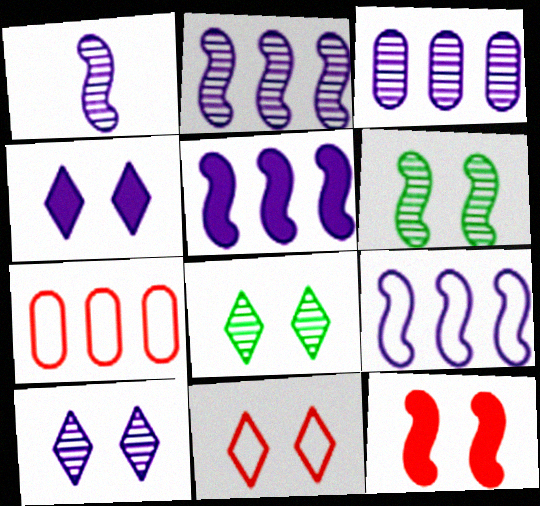[[1, 3, 10], 
[2, 5, 9], 
[4, 8, 11]]